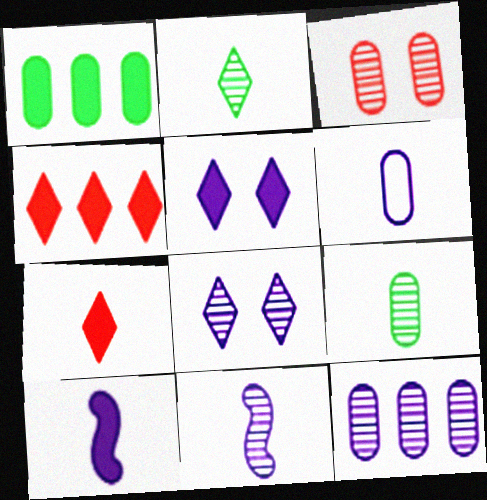[[1, 3, 6], 
[3, 9, 12], 
[8, 11, 12]]